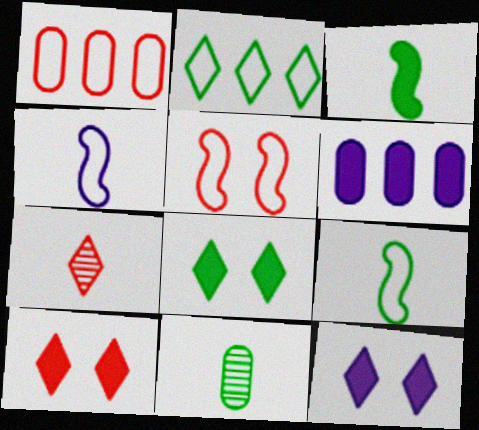[[2, 7, 12], 
[3, 6, 10], 
[8, 10, 12]]